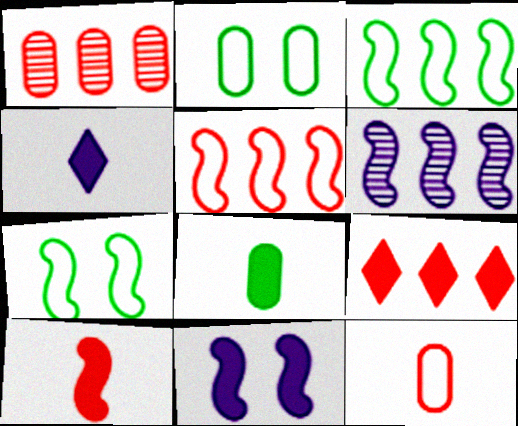[[1, 4, 7], 
[1, 5, 9], 
[4, 8, 10], 
[6, 7, 10], 
[8, 9, 11]]